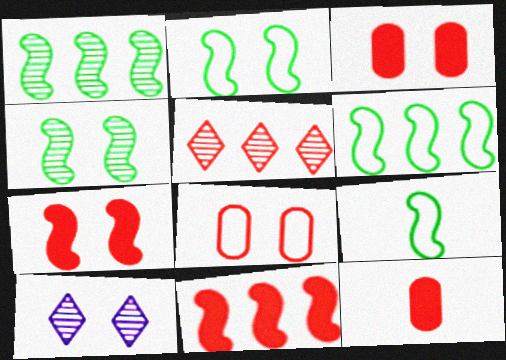[[2, 3, 10], 
[2, 6, 9], 
[6, 10, 12]]